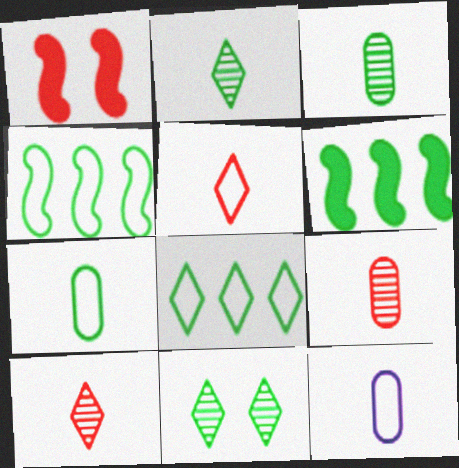[[6, 7, 11]]